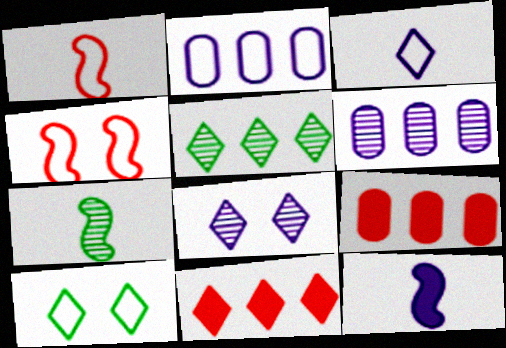[[1, 2, 10], 
[1, 7, 12], 
[2, 8, 12]]